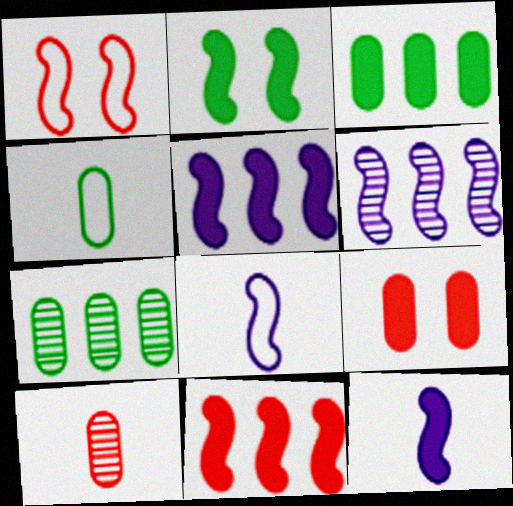[[2, 11, 12]]